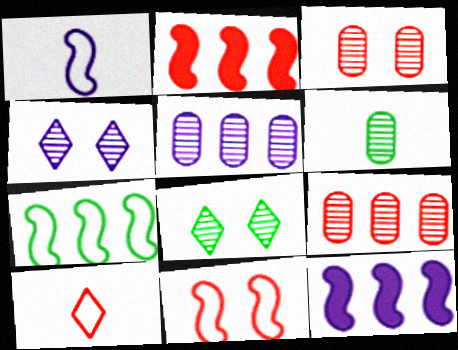[[1, 7, 11], 
[2, 3, 10], 
[3, 5, 6]]